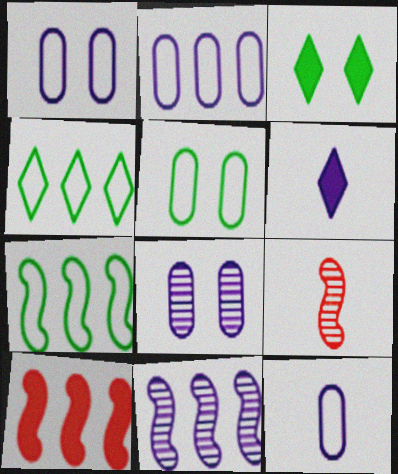[[1, 2, 12], 
[1, 6, 11], 
[2, 3, 9], 
[7, 10, 11]]